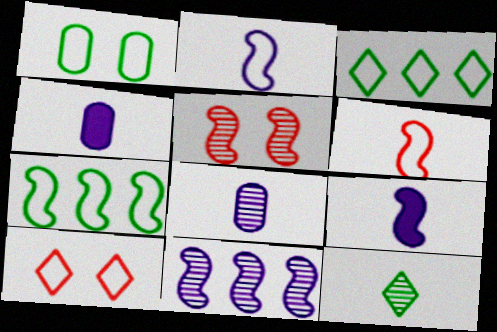[[3, 4, 5], 
[4, 6, 12], 
[5, 7, 9]]